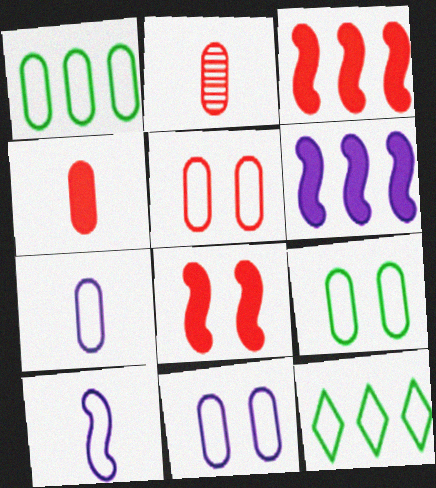[[1, 5, 7], 
[5, 9, 11], 
[5, 10, 12]]